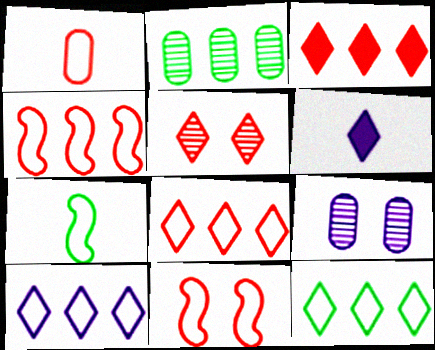[[1, 8, 11], 
[2, 6, 11], 
[3, 7, 9], 
[5, 6, 12], 
[8, 10, 12]]